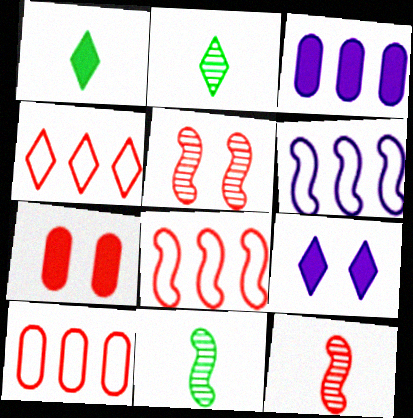[[2, 4, 9], 
[2, 6, 7], 
[4, 7, 12], 
[4, 8, 10], 
[9, 10, 11]]